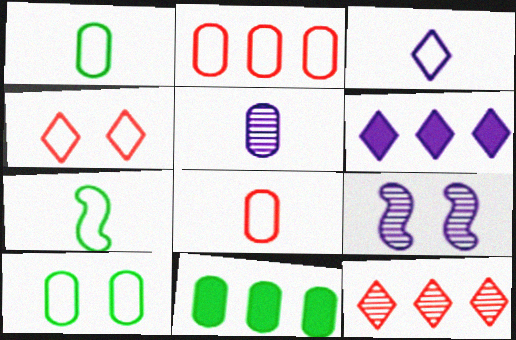[[3, 7, 8]]